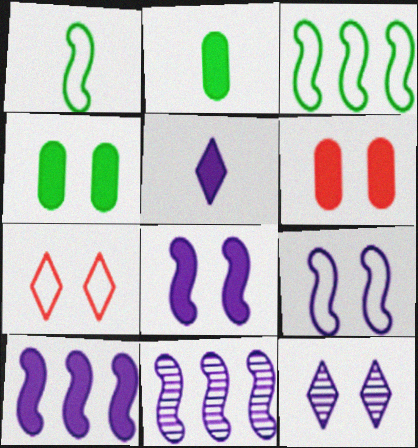[[2, 7, 11]]